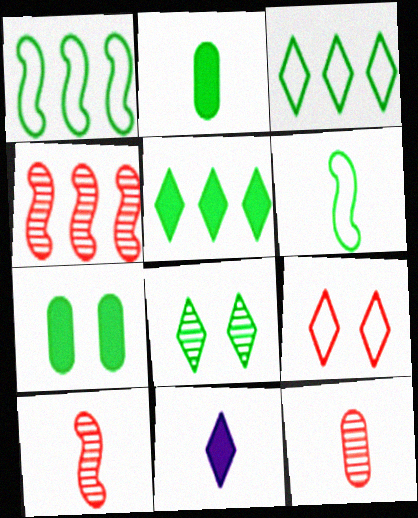[[1, 2, 8], 
[6, 11, 12]]